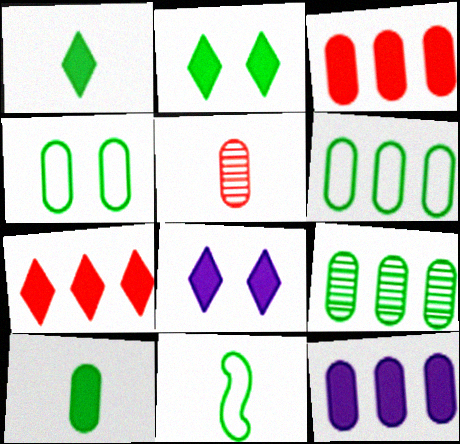[[1, 7, 8], 
[2, 9, 11], 
[4, 5, 12], 
[4, 9, 10]]